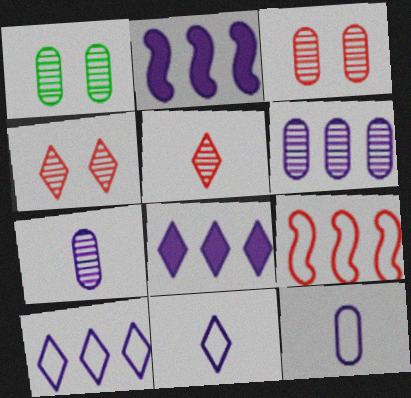[[2, 6, 10]]